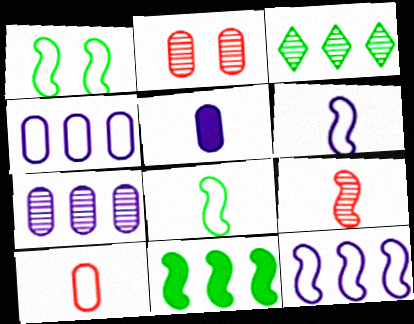[]